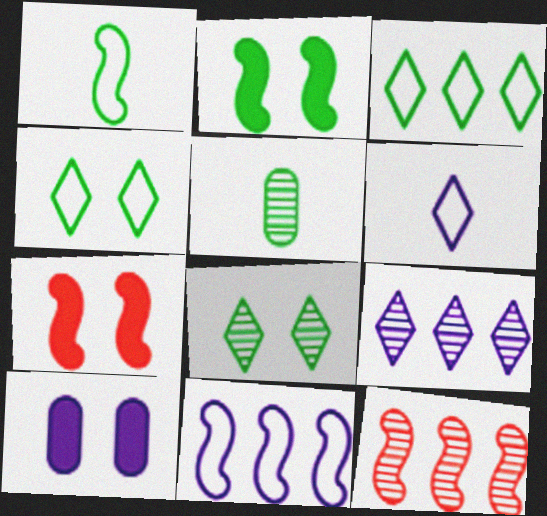[[2, 3, 5]]